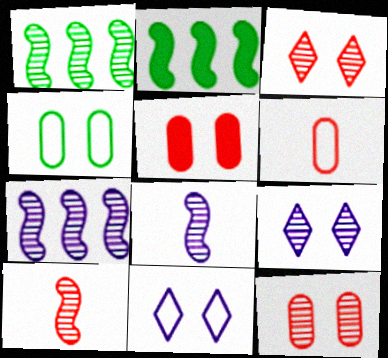[[2, 6, 9]]